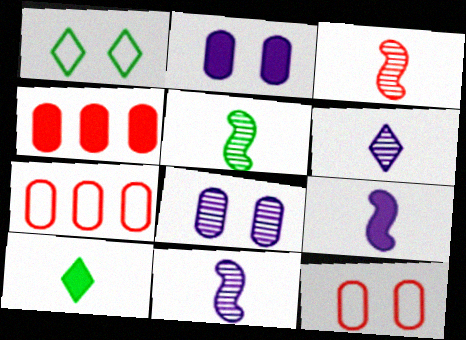[[1, 4, 11], 
[3, 5, 11]]